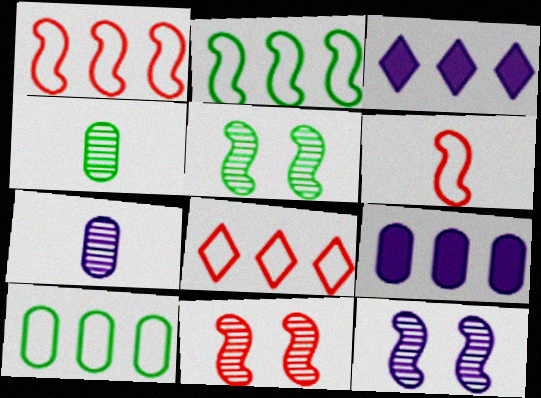[[5, 11, 12]]